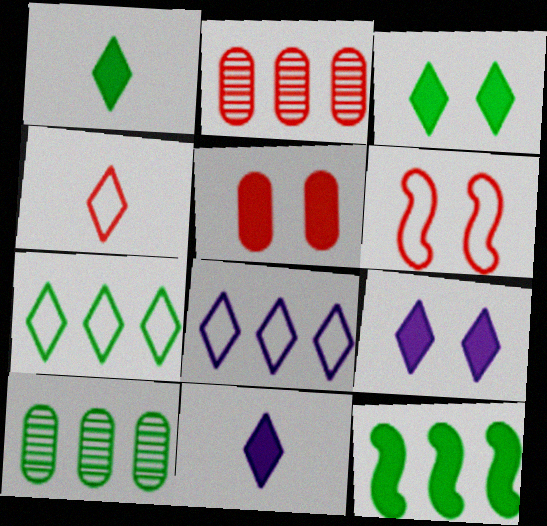[[2, 8, 12], 
[5, 11, 12], 
[6, 10, 11], 
[7, 10, 12]]